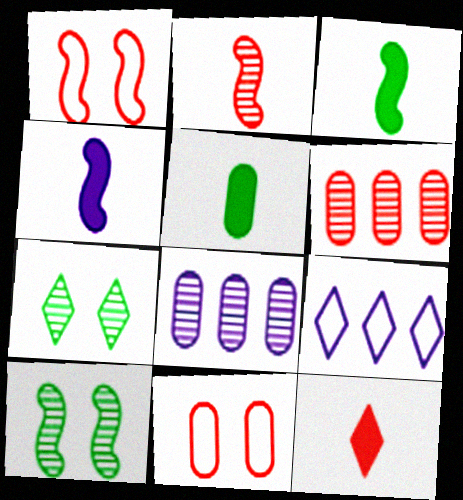[[1, 6, 12], 
[2, 7, 8], 
[4, 5, 12], 
[5, 8, 11], 
[7, 9, 12]]